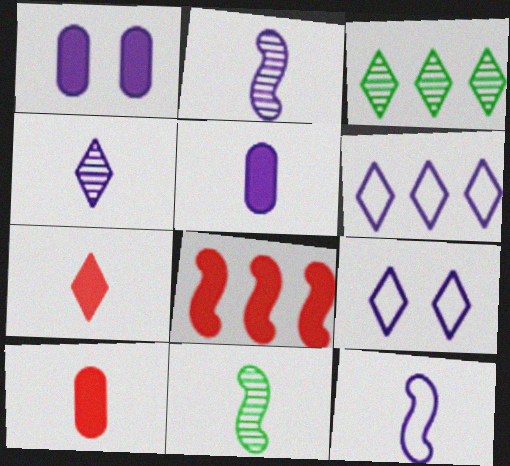[[1, 2, 6], 
[3, 7, 9], 
[4, 5, 12]]